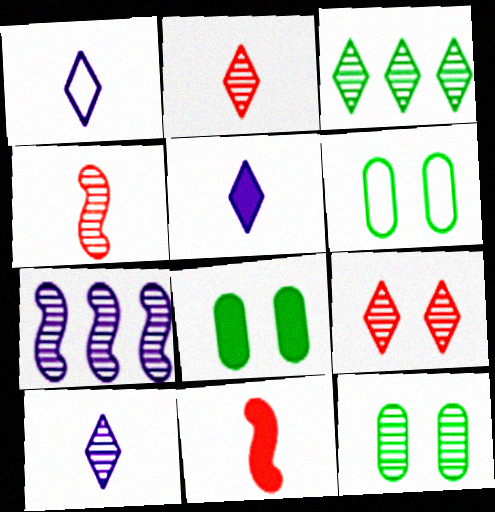[[1, 5, 10], 
[2, 7, 12], 
[3, 9, 10], 
[6, 8, 12]]